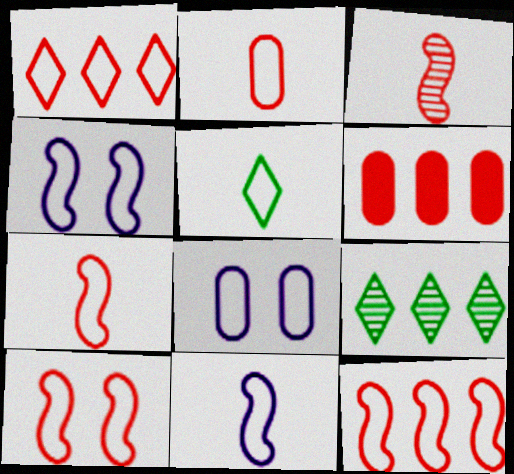[[1, 2, 10], 
[2, 5, 11], 
[5, 8, 12], 
[7, 10, 12]]